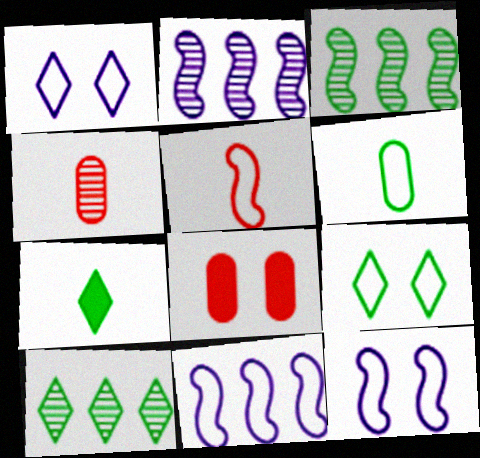[[7, 9, 10]]